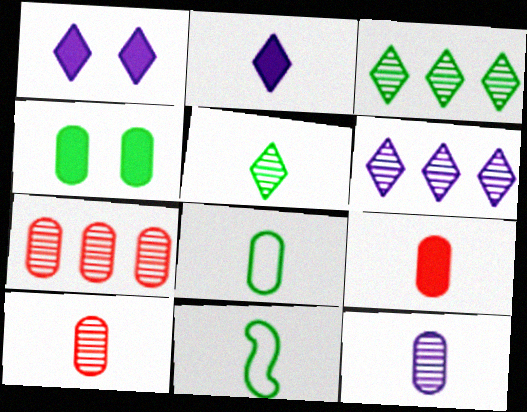[[1, 7, 11], 
[2, 10, 11], 
[3, 4, 11], 
[8, 9, 12]]